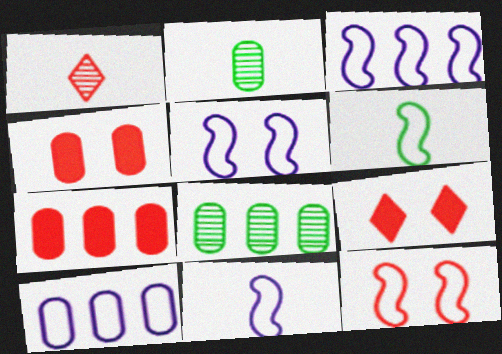[[1, 7, 12], 
[2, 3, 9], 
[2, 4, 10], 
[3, 5, 11], 
[3, 6, 12], 
[7, 8, 10], 
[8, 9, 11]]